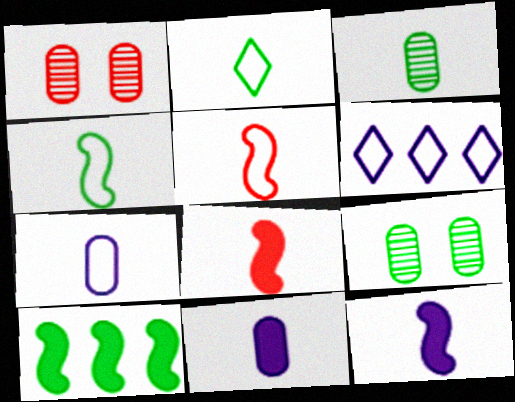[[2, 5, 7], 
[2, 9, 10], 
[6, 8, 9]]